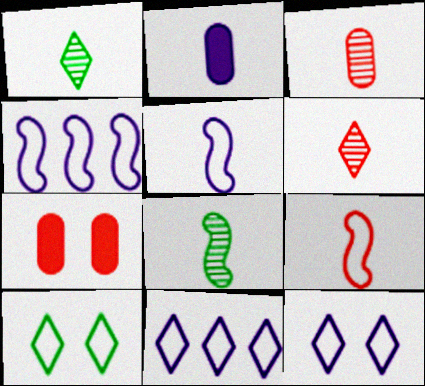[[1, 2, 9], 
[1, 4, 7], 
[7, 8, 11]]